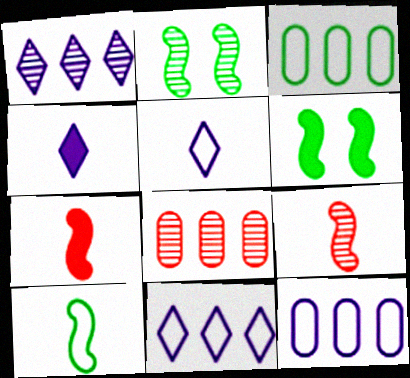[[5, 6, 8]]